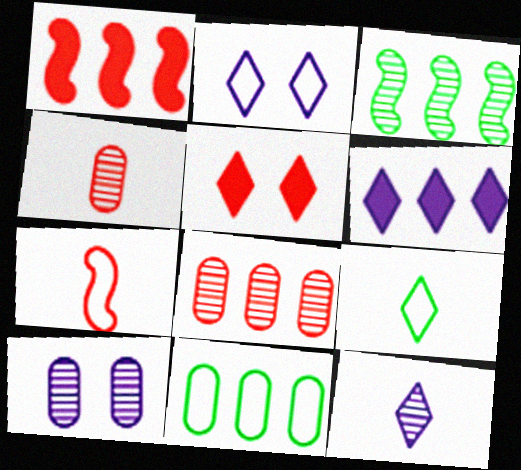[[1, 9, 10], 
[2, 6, 12], 
[2, 7, 11], 
[5, 7, 8]]